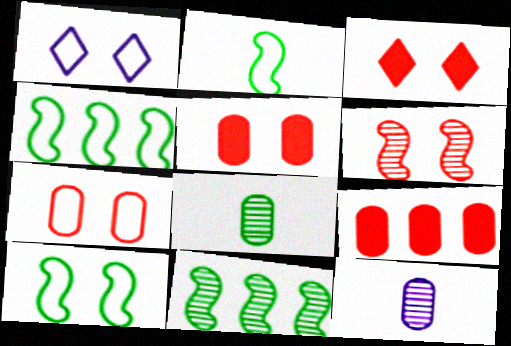[[1, 7, 10], 
[2, 4, 10], 
[3, 4, 12], 
[3, 6, 7]]